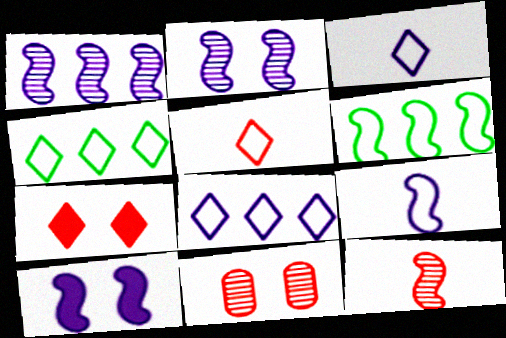[[1, 9, 10], 
[6, 10, 12]]